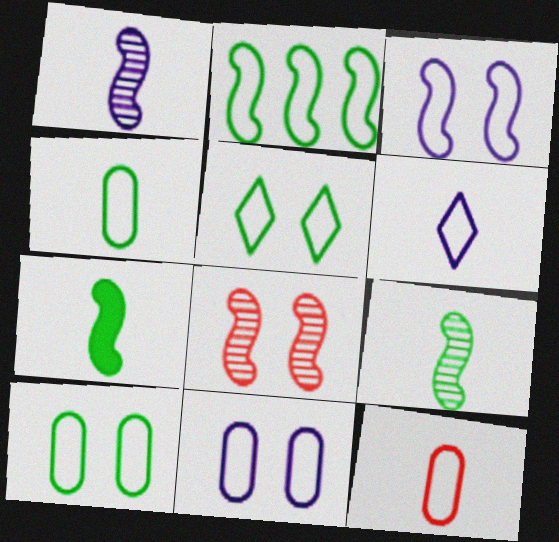[[2, 4, 5]]